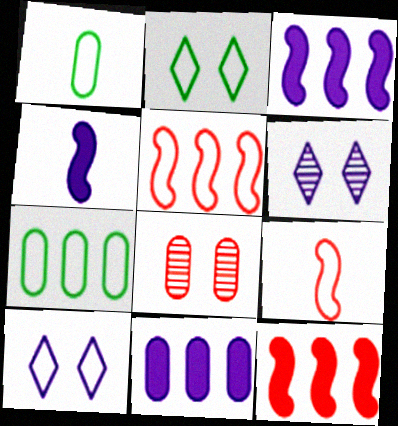[[1, 5, 10], 
[1, 6, 12], 
[1, 8, 11], 
[7, 9, 10]]